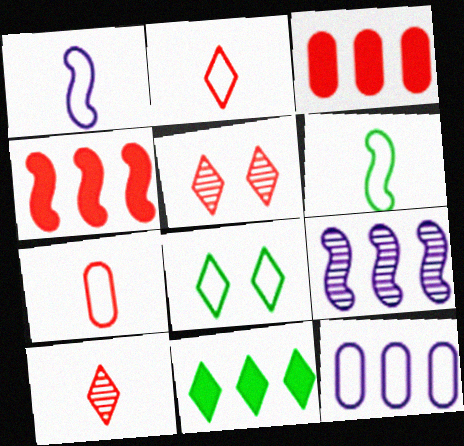[[4, 5, 7]]